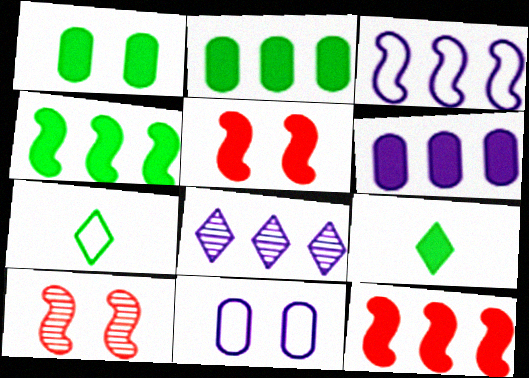[[1, 4, 9], 
[3, 6, 8], 
[5, 6, 9], 
[6, 7, 10]]